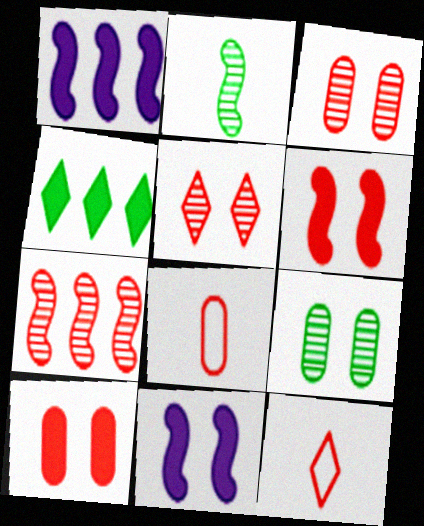[[1, 9, 12], 
[7, 10, 12]]